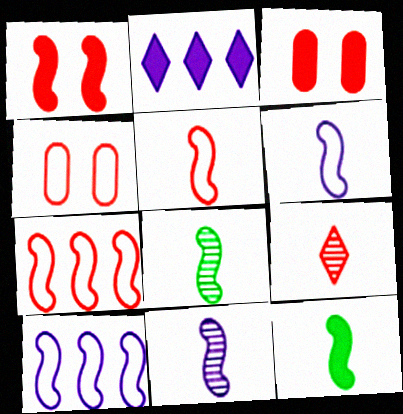[[1, 8, 10], 
[2, 3, 12], 
[2, 4, 8], 
[3, 7, 9], 
[5, 11, 12]]